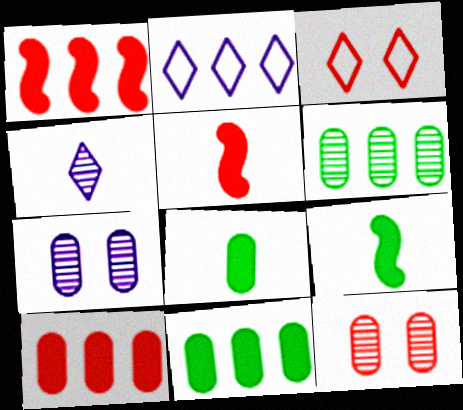[[1, 2, 6], 
[2, 9, 12]]